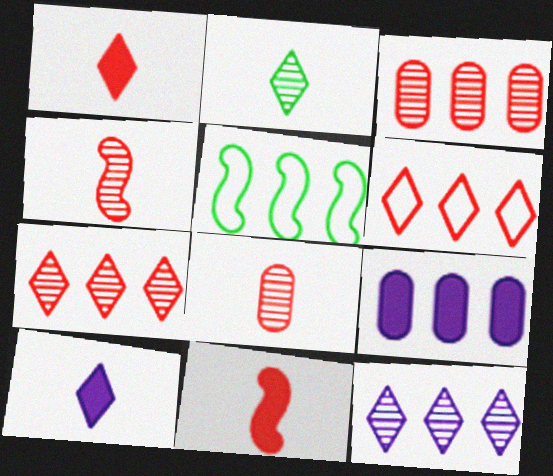[[5, 7, 9]]